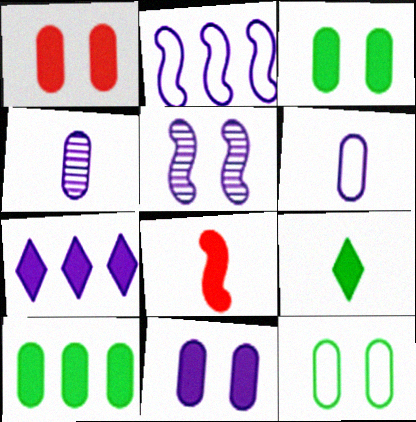[[1, 3, 11], 
[3, 7, 8], 
[5, 6, 7]]